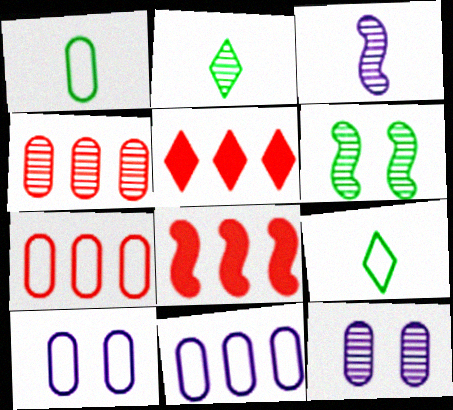[[1, 7, 10], 
[2, 8, 10], 
[8, 9, 12]]